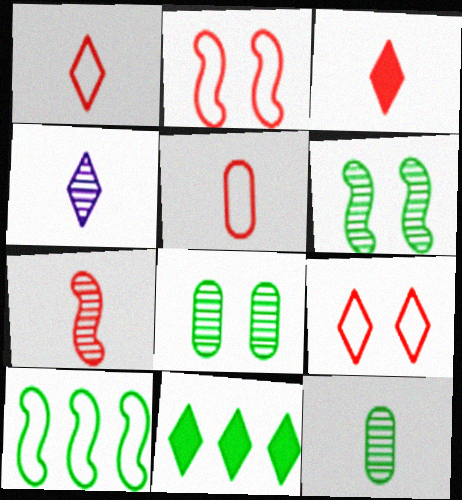[[3, 5, 7], 
[4, 7, 12], 
[4, 9, 11]]